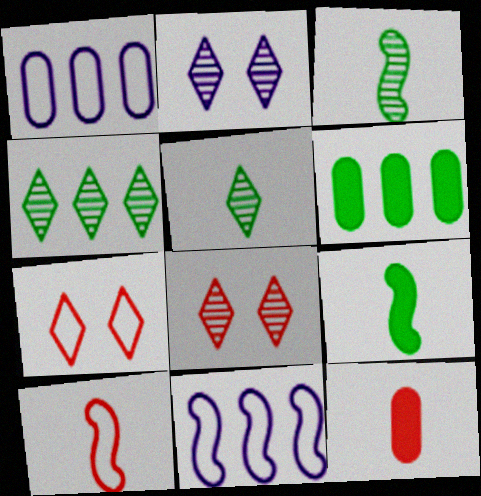[[1, 8, 9], 
[2, 6, 10]]